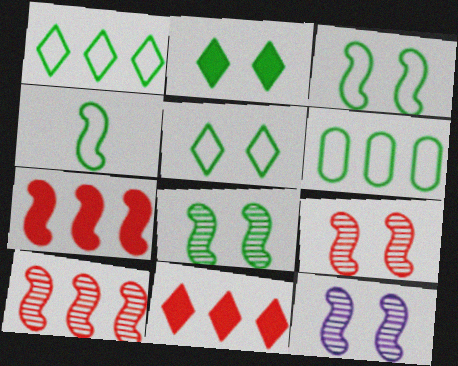[[4, 5, 6], 
[4, 7, 12], 
[8, 9, 12]]